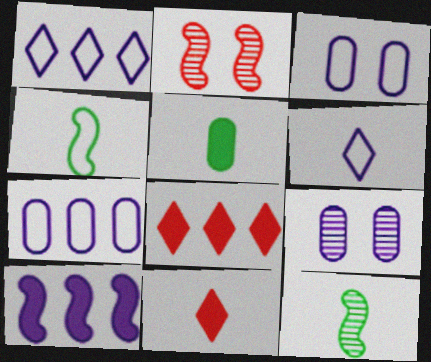[[1, 2, 5], 
[2, 4, 10], 
[3, 8, 12], 
[4, 8, 9], 
[6, 9, 10]]